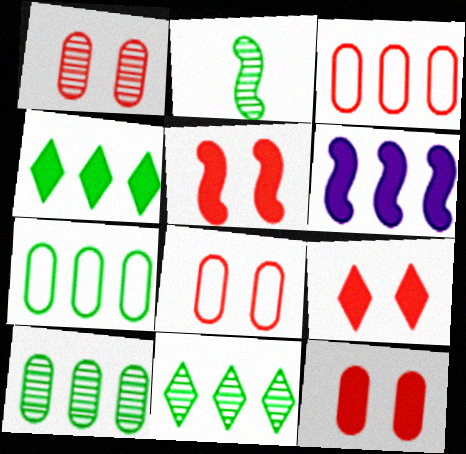[[1, 8, 12], 
[3, 6, 11], 
[5, 9, 12]]